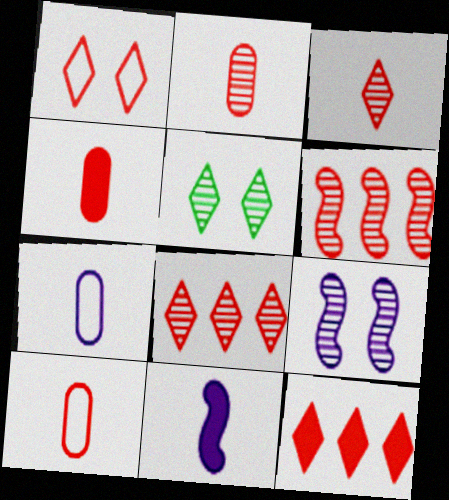[[1, 3, 12], 
[1, 4, 6], 
[2, 4, 10]]